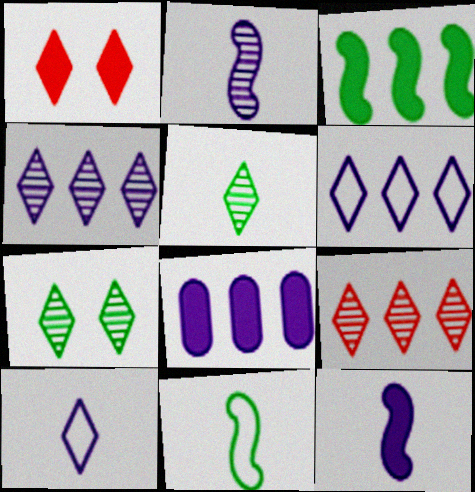[[1, 5, 6]]